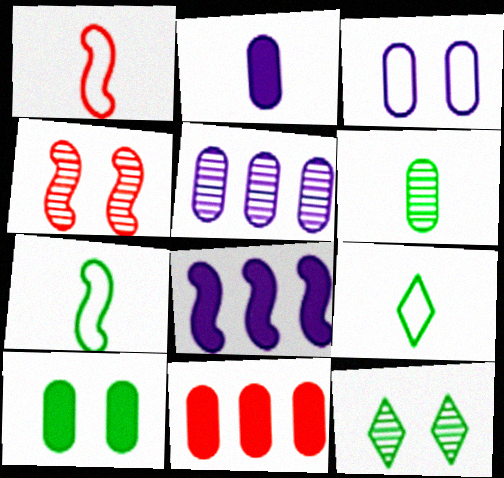[[2, 3, 5], 
[2, 10, 11], 
[3, 6, 11], 
[4, 7, 8]]